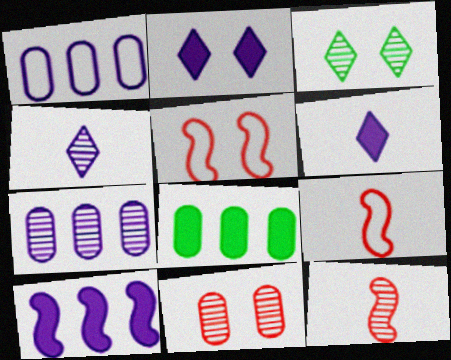[[3, 7, 12], 
[4, 5, 8]]